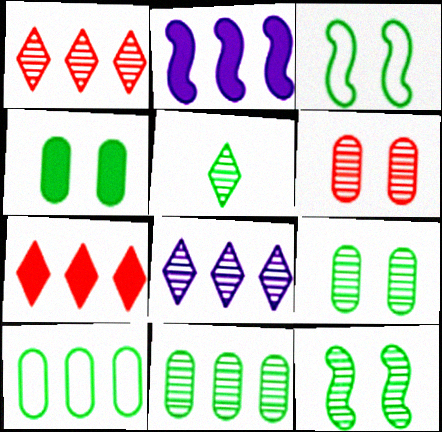[[1, 2, 10], 
[5, 11, 12]]